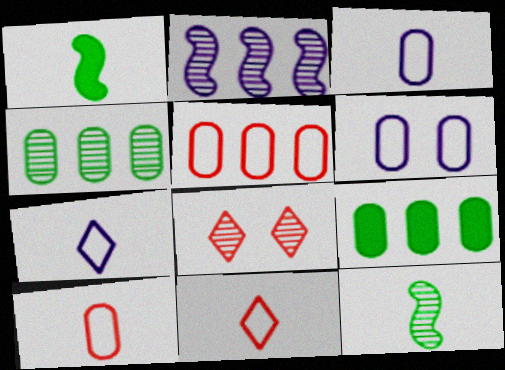[]